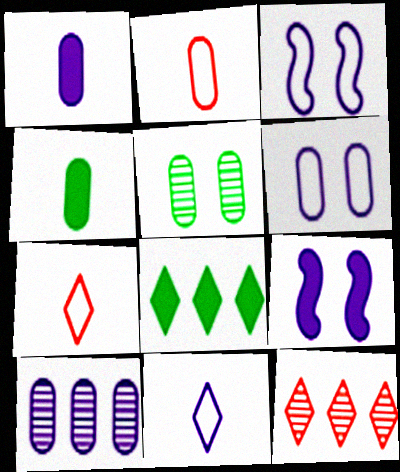[[1, 6, 10], 
[3, 4, 12], 
[9, 10, 11]]